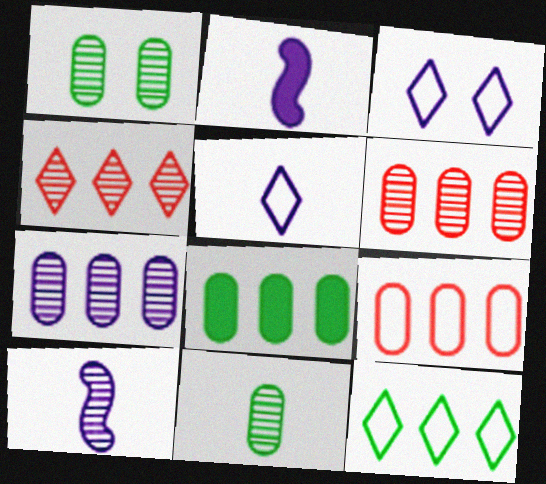[[1, 4, 10], 
[2, 3, 7], 
[7, 8, 9]]